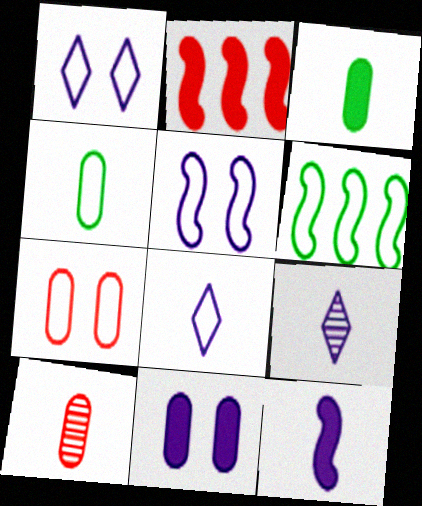[[6, 7, 8]]